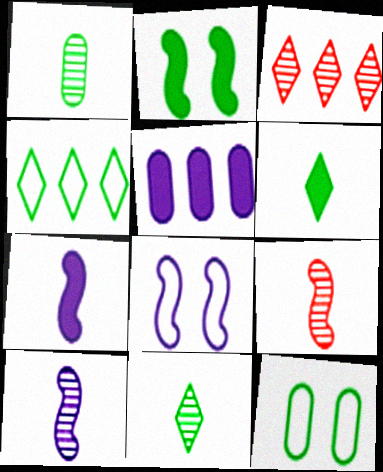[[1, 2, 4], 
[3, 7, 12]]